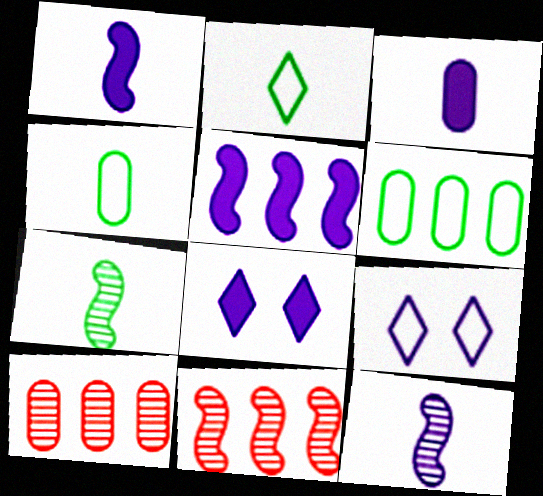[[3, 5, 8], 
[4, 8, 11]]